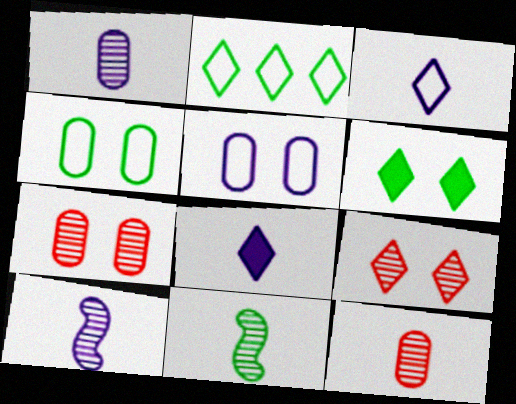[[2, 8, 9]]